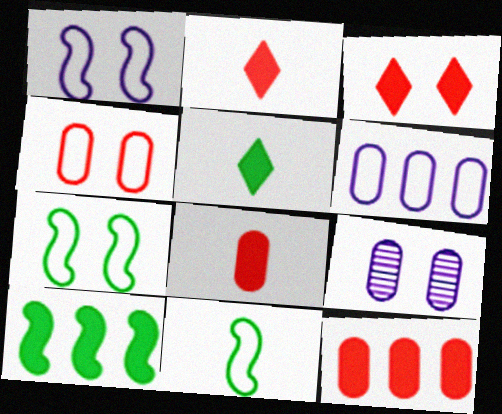[[3, 7, 9]]